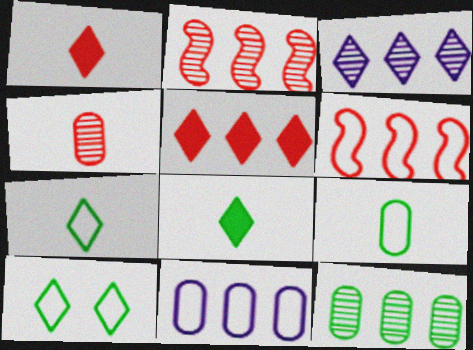[[1, 3, 10], 
[2, 3, 12]]